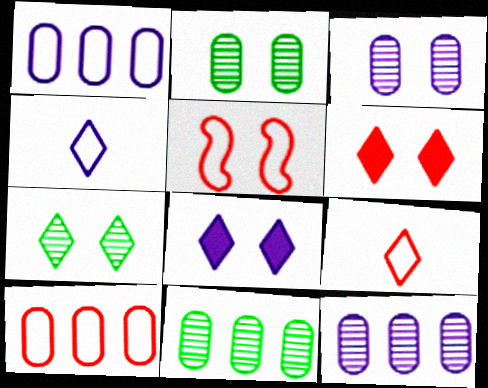[[2, 5, 8], 
[5, 9, 10]]